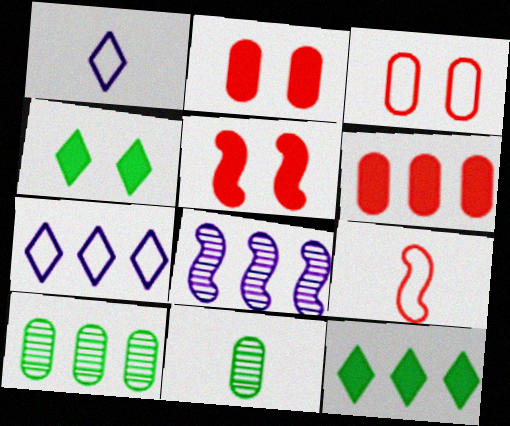[[1, 5, 10], 
[5, 7, 11]]